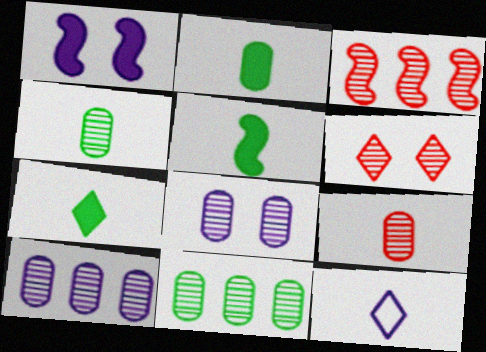[[1, 10, 12], 
[2, 5, 7], 
[3, 6, 9], 
[5, 9, 12], 
[8, 9, 11]]